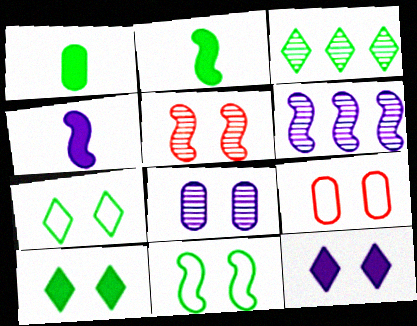[[1, 3, 11], 
[3, 4, 9]]